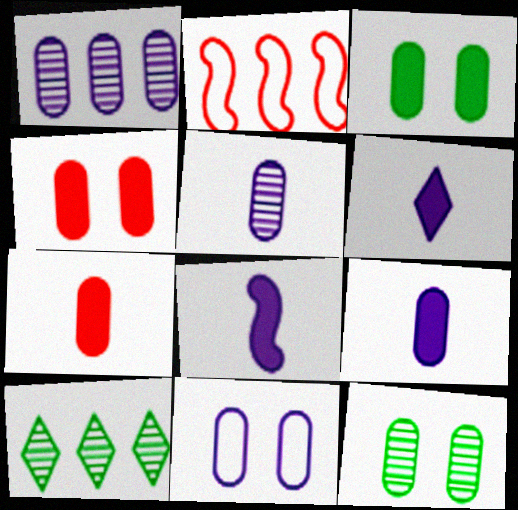[[1, 9, 11], 
[2, 6, 12], 
[4, 11, 12], 
[6, 8, 9]]